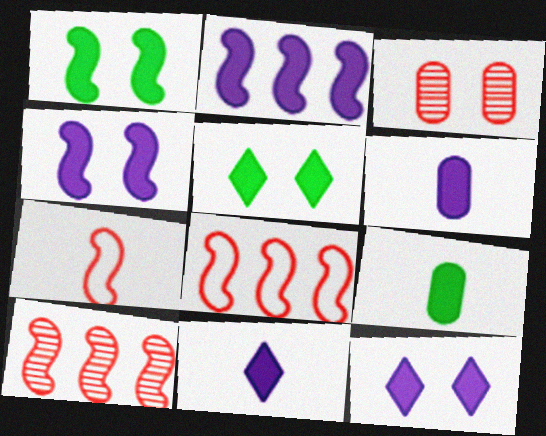[[2, 6, 12]]